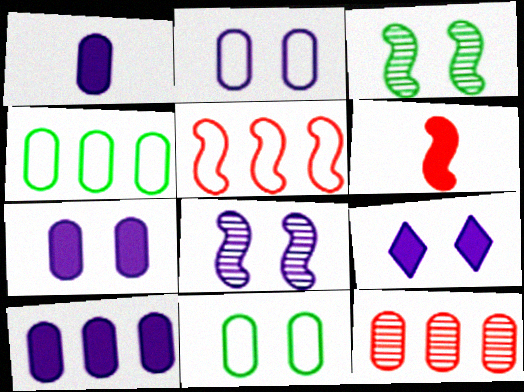[[1, 7, 10], 
[1, 11, 12], 
[2, 8, 9], 
[4, 10, 12]]